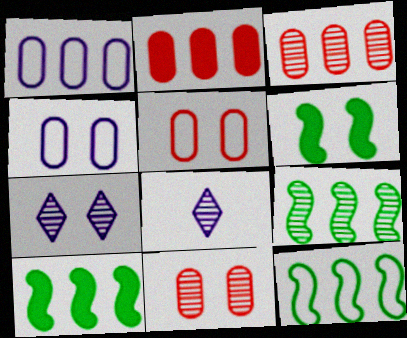[[5, 6, 7], 
[5, 8, 10], 
[8, 9, 11], 
[9, 10, 12]]